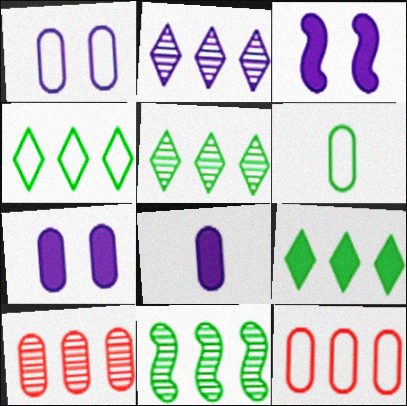[[1, 6, 12], 
[2, 10, 11], 
[4, 5, 9], 
[6, 7, 10]]